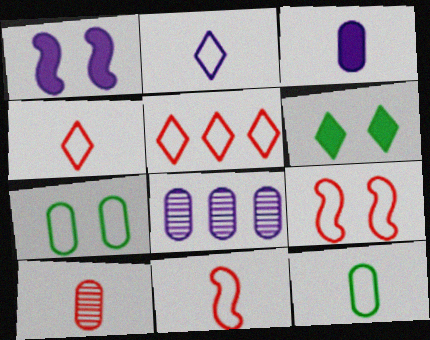[[1, 2, 8], 
[2, 11, 12], 
[3, 10, 12], 
[6, 8, 11]]